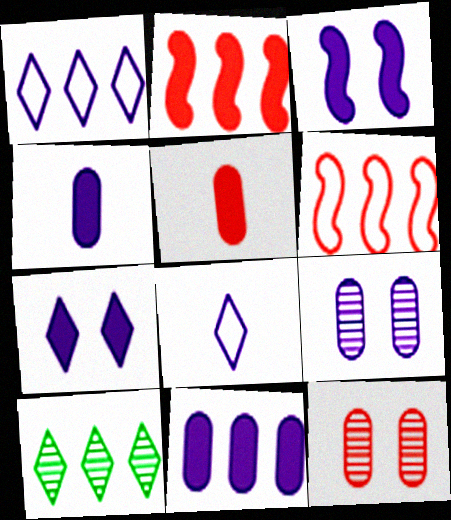[[6, 10, 11]]